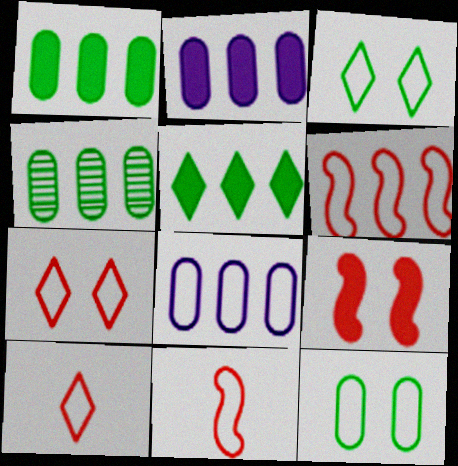[[3, 8, 11]]